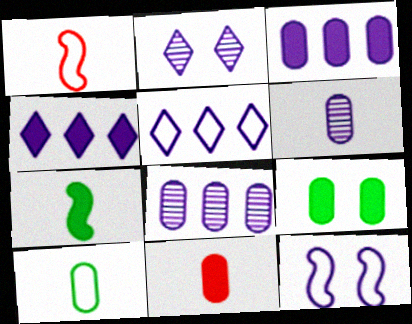[[3, 9, 11], 
[4, 6, 12], 
[6, 10, 11]]